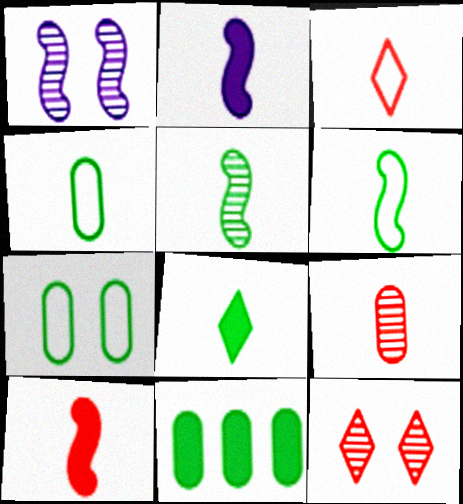[[1, 3, 11], 
[3, 9, 10], 
[4, 5, 8]]